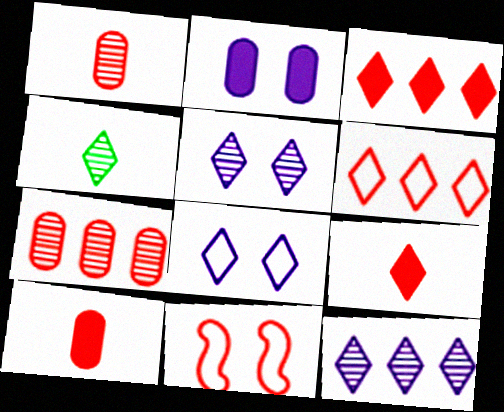[[1, 3, 11], 
[3, 4, 8], 
[7, 9, 11]]